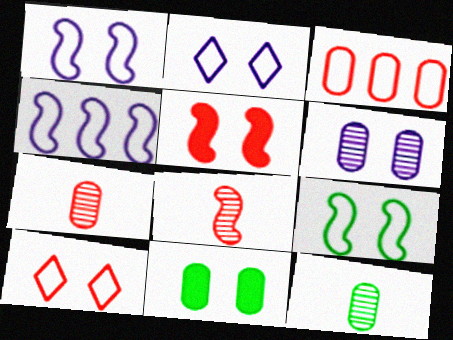[]